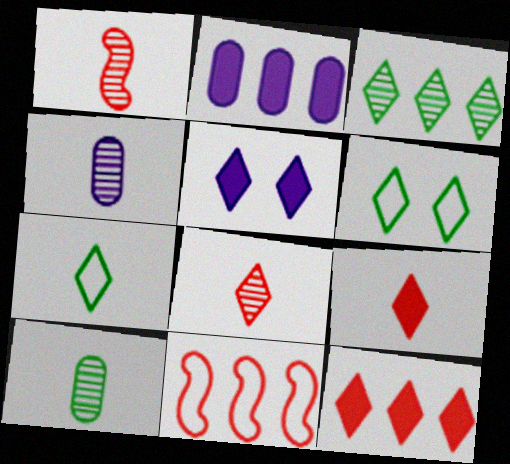[[1, 2, 6], 
[2, 3, 11], 
[5, 10, 11]]